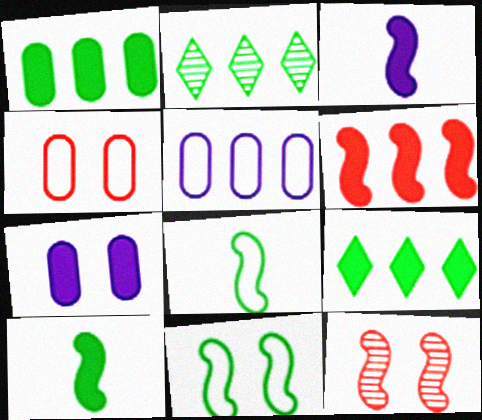[[2, 3, 4], 
[2, 5, 6]]